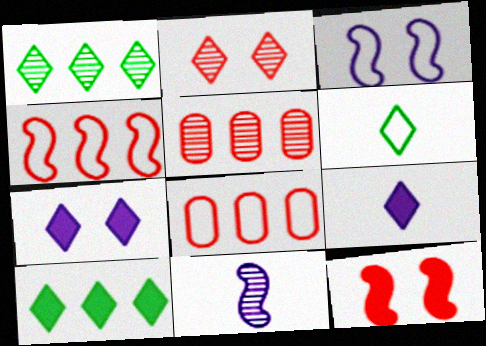[[3, 6, 8]]